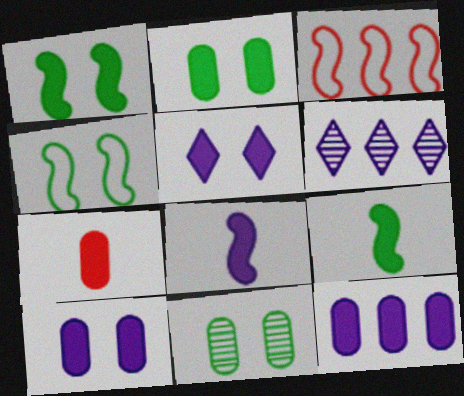[[2, 7, 12], 
[4, 6, 7], 
[5, 8, 12]]